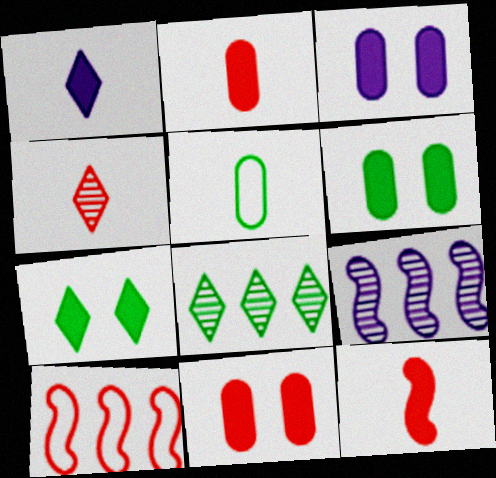[[3, 6, 11], 
[4, 10, 11]]